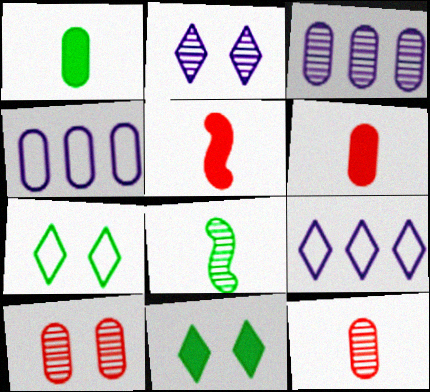[[1, 4, 10], 
[3, 5, 7]]